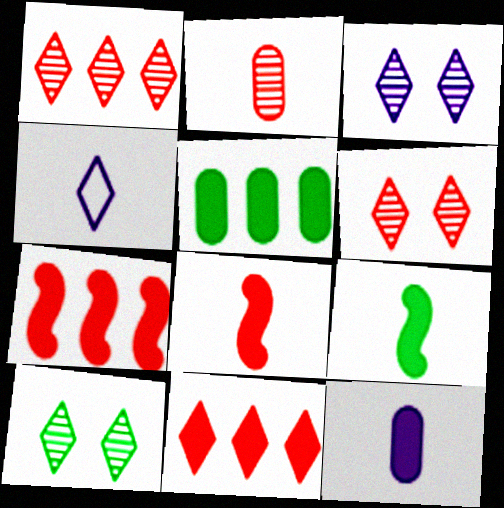[[2, 4, 9], 
[3, 6, 10], 
[4, 10, 11]]